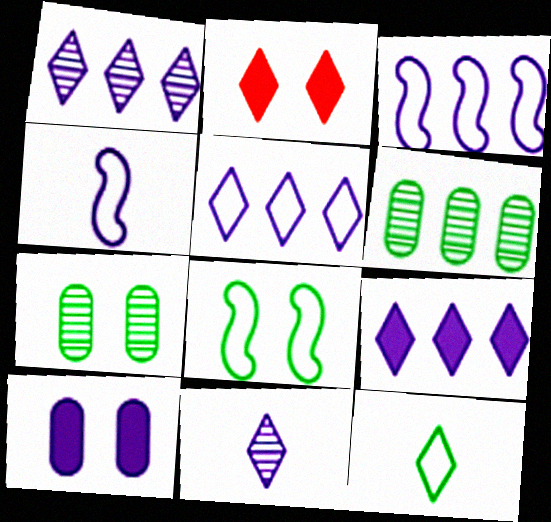[[1, 2, 12], 
[1, 4, 10], 
[1, 5, 9], 
[2, 4, 6], 
[3, 10, 11]]